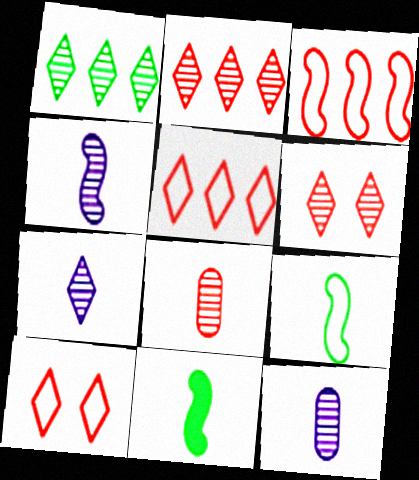[[1, 6, 7], 
[4, 7, 12]]